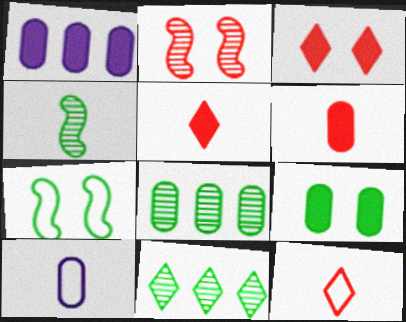[[1, 6, 9], 
[4, 5, 10]]